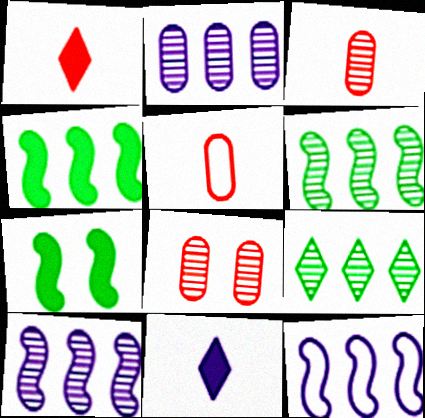[]